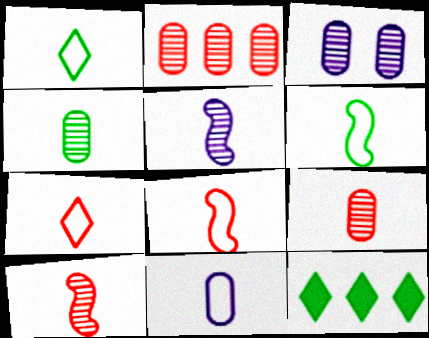[[1, 8, 11], 
[2, 3, 4], 
[3, 8, 12], 
[6, 7, 11]]